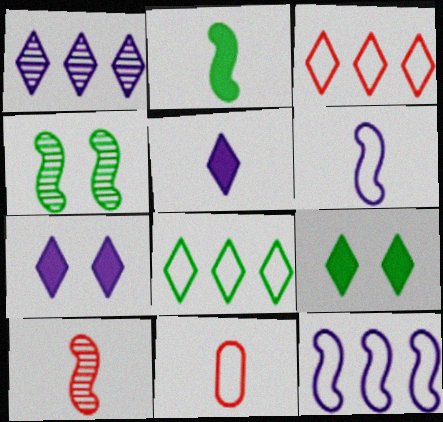[[2, 6, 10]]